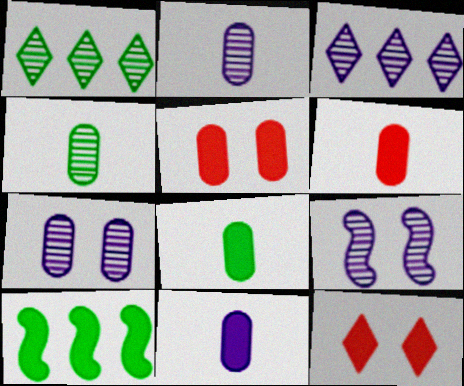[[2, 3, 9], 
[6, 8, 11], 
[10, 11, 12]]